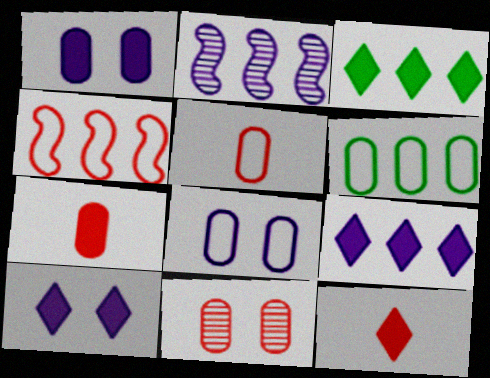[[3, 10, 12], 
[4, 11, 12], 
[5, 6, 8]]